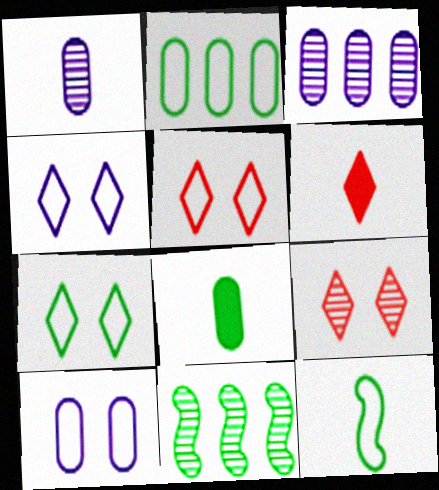[[1, 6, 12], 
[1, 9, 11], 
[2, 7, 12], 
[4, 5, 7], 
[6, 10, 11], 
[7, 8, 11]]